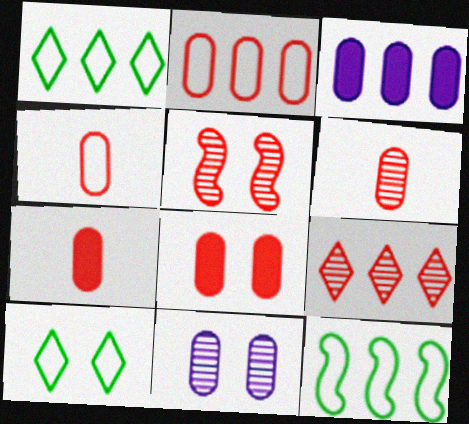[[2, 6, 8], 
[3, 9, 12], 
[4, 6, 7], 
[5, 6, 9]]